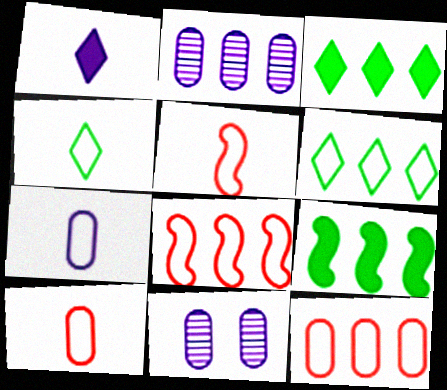[[2, 3, 8], 
[3, 5, 11], 
[4, 5, 7]]